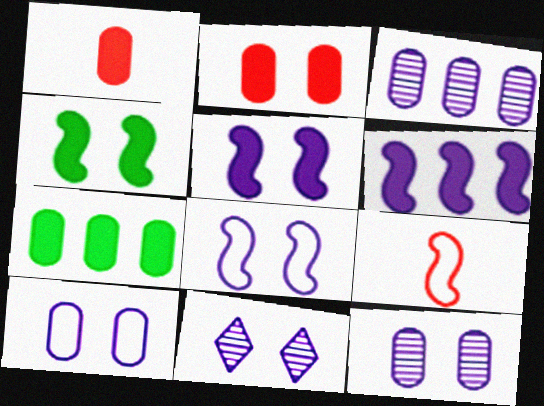[[5, 10, 11], 
[7, 9, 11]]